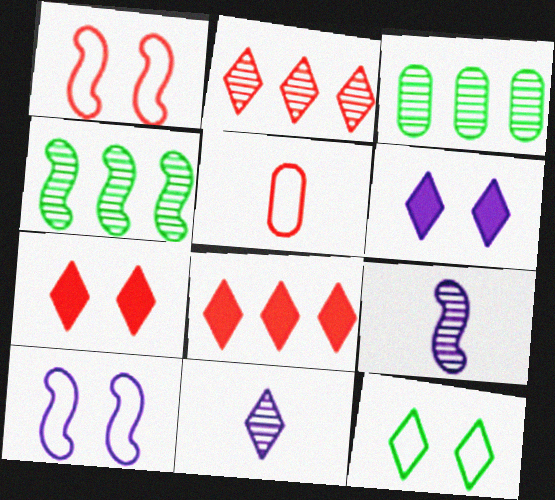[[4, 5, 6], 
[8, 11, 12]]